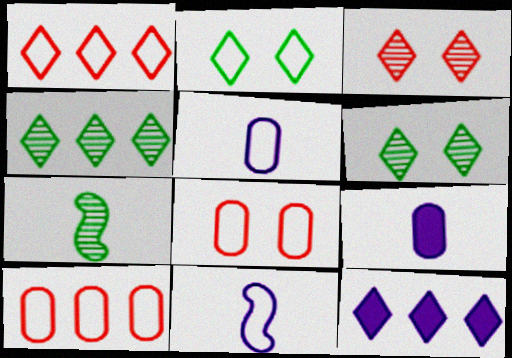[[1, 4, 12], 
[2, 10, 11], 
[7, 8, 12]]